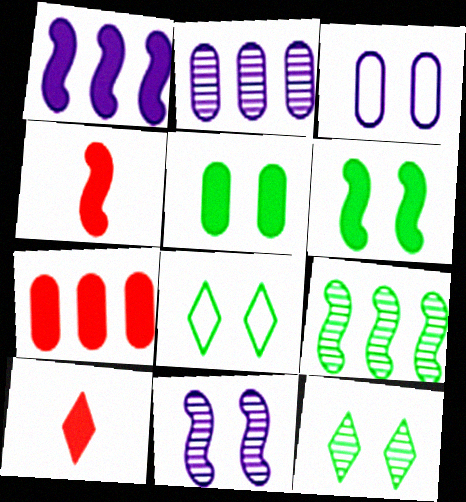[[1, 4, 6], 
[1, 5, 10], 
[2, 4, 8], 
[3, 9, 10]]